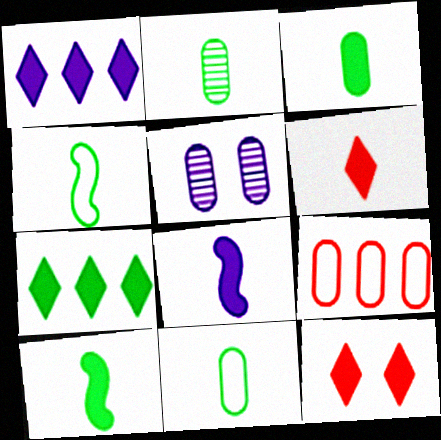[[2, 3, 11], 
[3, 5, 9], 
[3, 6, 8]]